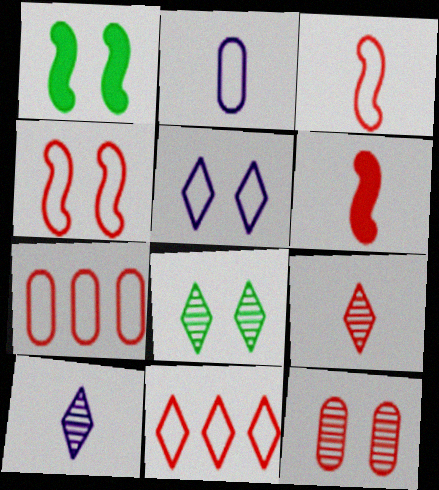[[1, 5, 12], 
[1, 7, 10], 
[6, 11, 12]]